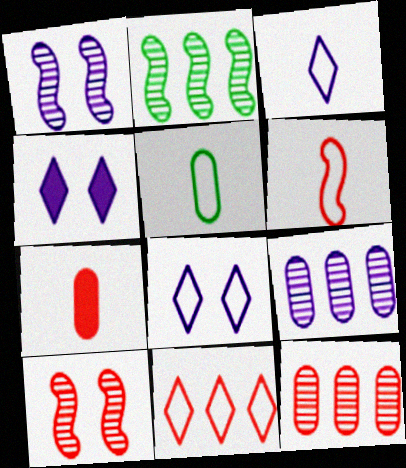[[2, 7, 8], 
[3, 5, 6], 
[7, 10, 11]]